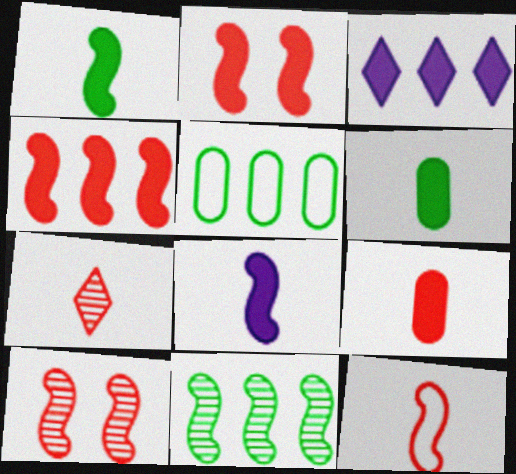[[2, 3, 6], 
[4, 10, 12], 
[7, 9, 12]]